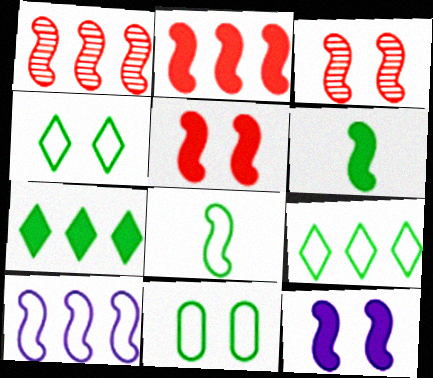[[1, 8, 12], 
[2, 6, 12], 
[3, 6, 10], 
[8, 9, 11]]